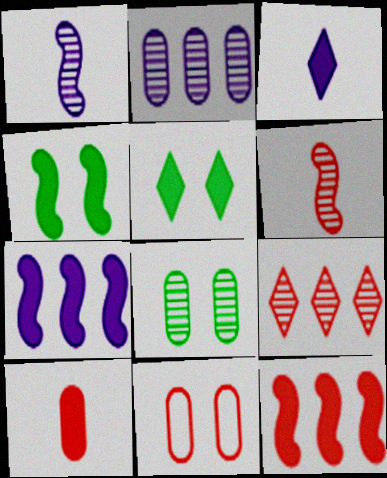[[1, 8, 9], 
[5, 7, 10]]